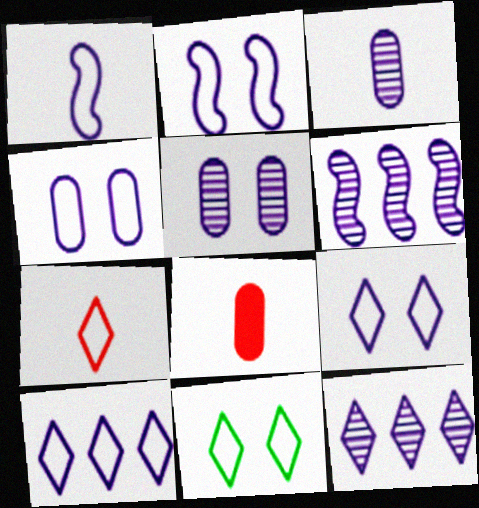[[1, 4, 10], 
[2, 4, 9], 
[6, 8, 11], 
[7, 10, 11]]